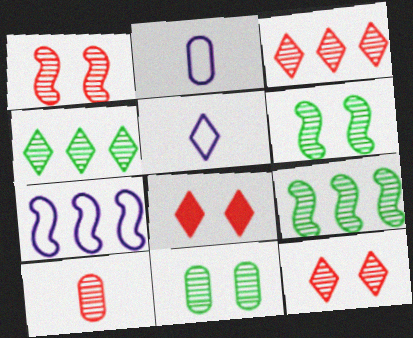[[1, 3, 10], 
[2, 8, 9], 
[4, 5, 8]]